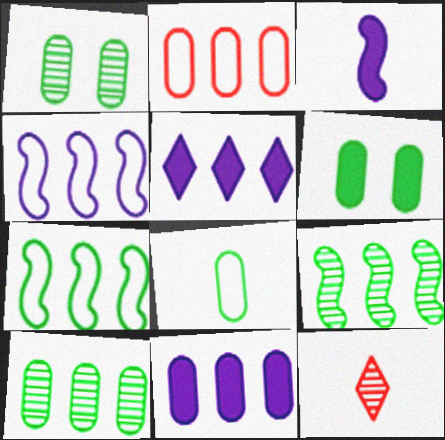[[2, 5, 9], 
[2, 10, 11], 
[3, 8, 12], 
[4, 6, 12], 
[6, 8, 10]]